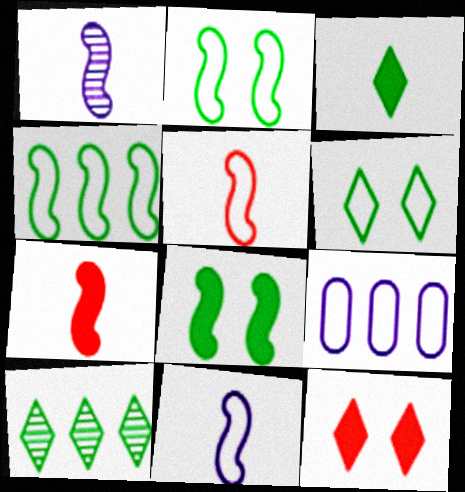[[3, 6, 10], 
[5, 6, 9]]